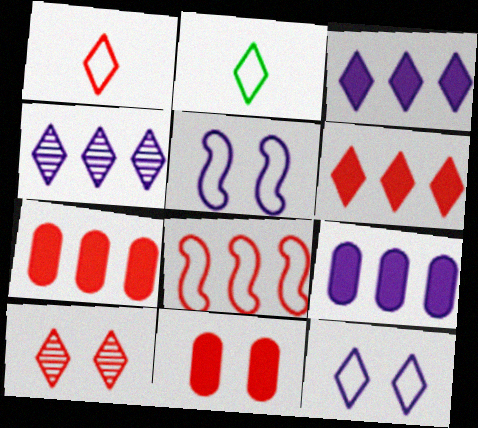[[1, 6, 10], 
[2, 3, 10]]